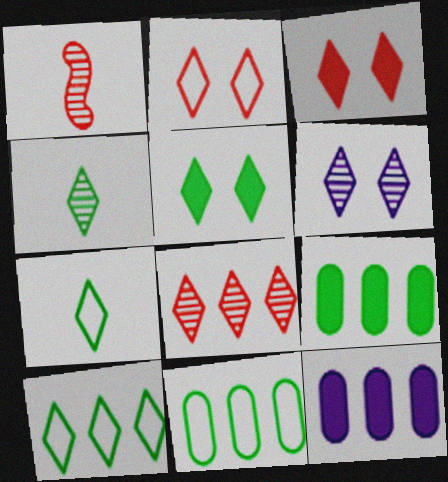[[2, 5, 6], 
[4, 5, 10], 
[4, 6, 8]]